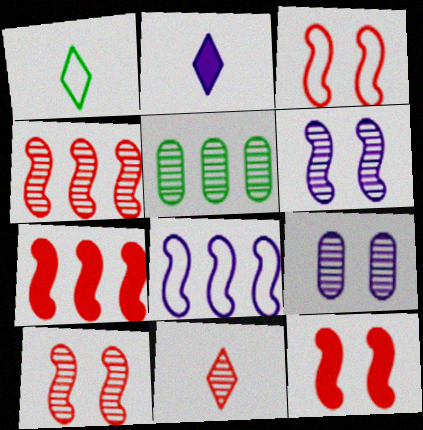[[1, 2, 11], 
[1, 7, 9], 
[2, 3, 5], 
[2, 8, 9], 
[3, 10, 12], 
[5, 6, 11]]